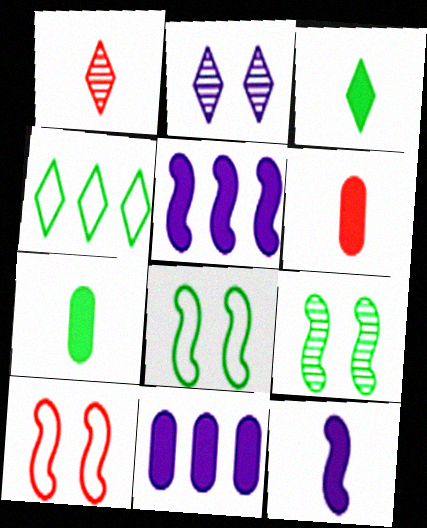[[1, 8, 11], 
[3, 6, 12], 
[4, 7, 9]]